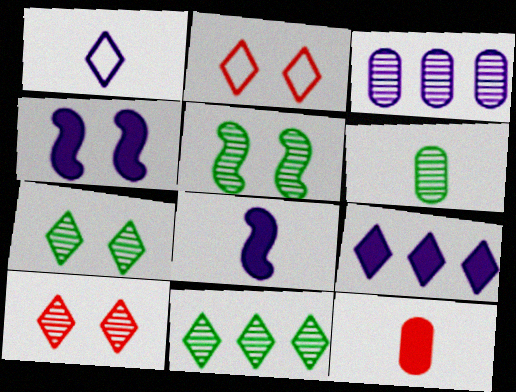[[1, 3, 4], 
[5, 6, 11]]